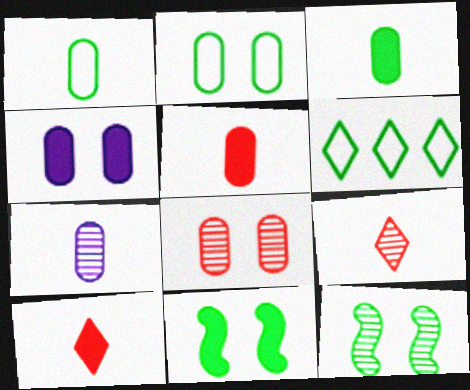[[1, 5, 7], 
[2, 4, 8], 
[3, 6, 12]]